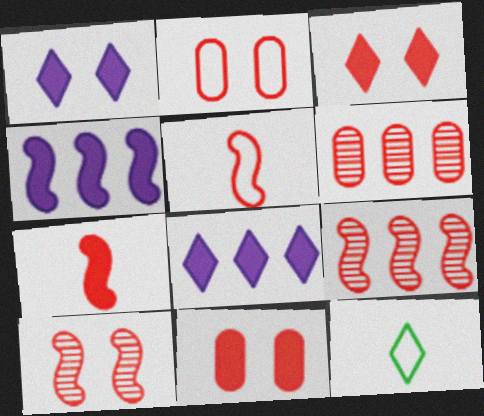[[2, 3, 10], 
[3, 5, 6]]